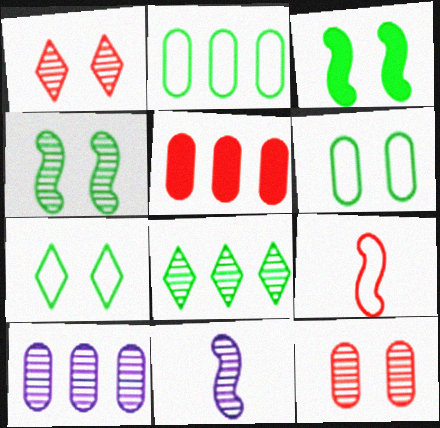[[1, 5, 9], 
[2, 5, 10], 
[5, 7, 11], 
[8, 11, 12]]